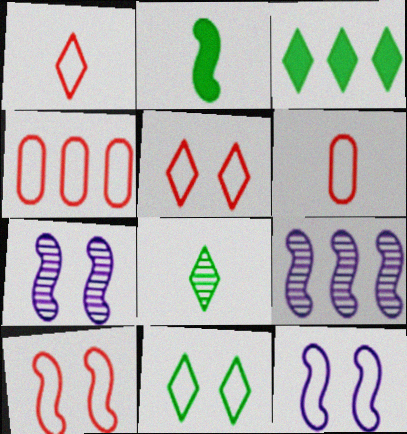[[1, 4, 10], 
[2, 9, 10], 
[3, 4, 9], 
[3, 6, 7], 
[3, 8, 11]]